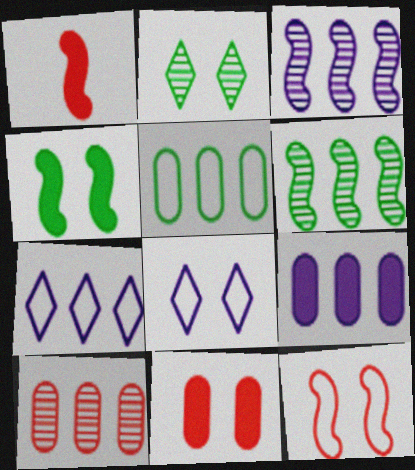[[3, 7, 9], 
[5, 9, 10]]